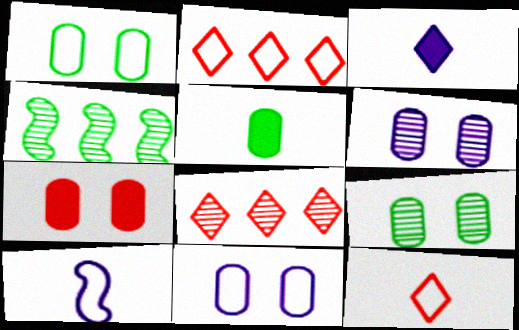[[1, 2, 10], 
[1, 6, 7], 
[7, 9, 11]]